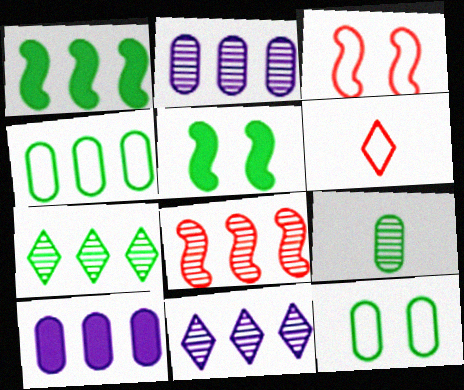[[1, 4, 7], 
[2, 5, 6], 
[2, 7, 8]]